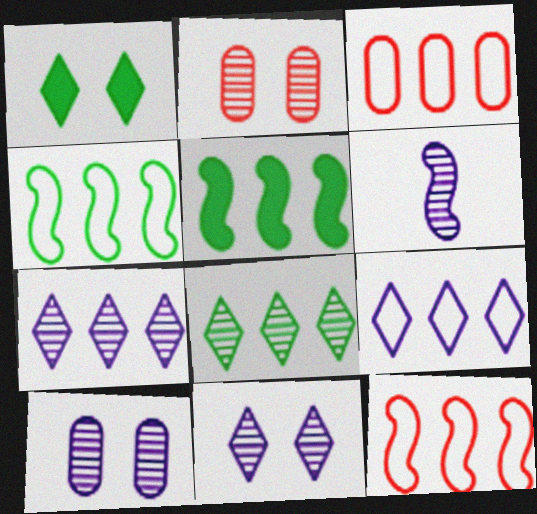[[1, 3, 6], 
[2, 6, 8], 
[3, 4, 9], 
[3, 5, 7], 
[6, 7, 10]]